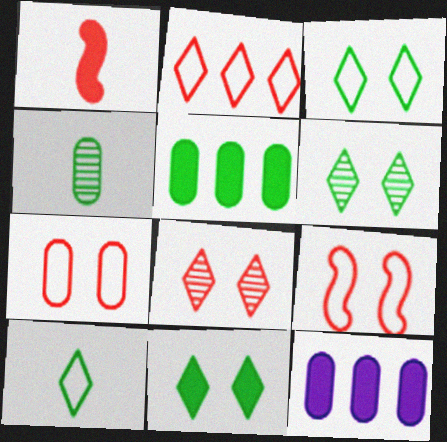[[1, 11, 12], 
[3, 6, 11], 
[4, 7, 12]]